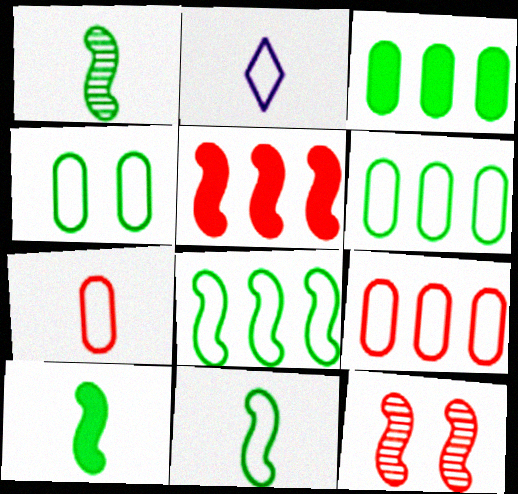[[1, 10, 11], 
[2, 3, 12], 
[2, 7, 11]]